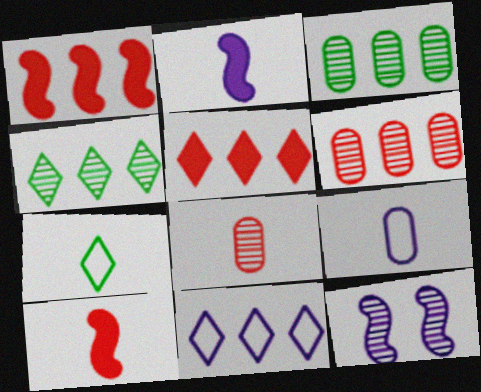[[1, 3, 11], 
[2, 7, 8], 
[4, 5, 11], 
[4, 8, 12]]